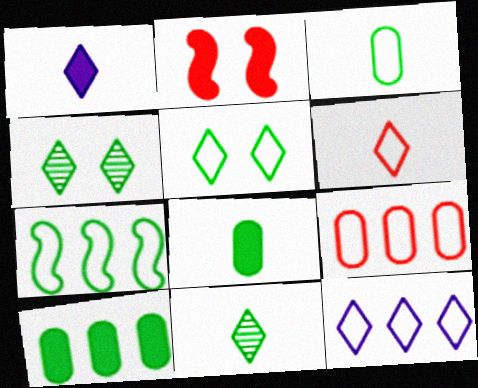[[1, 2, 10], 
[1, 6, 11], 
[3, 5, 7], 
[4, 7, 8], 
[5, 6, 12], 
[7, 9, 12]]